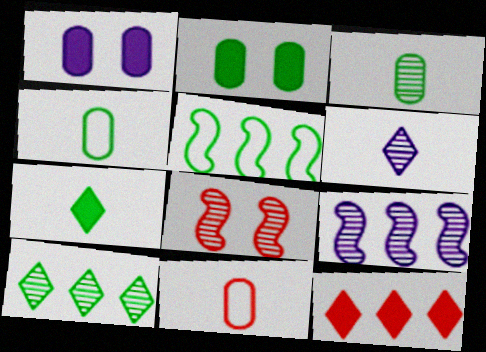[[8, 11, 12]]